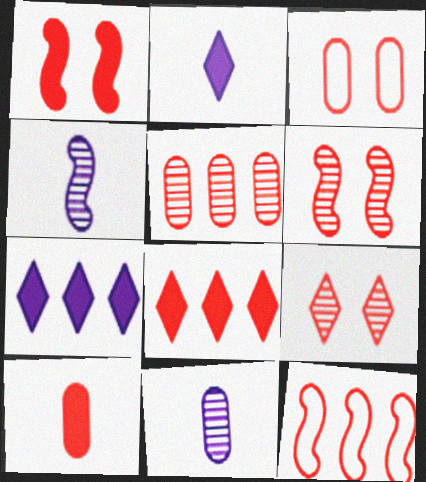[[1, 3, 9], 
[1, 8, 10], 
[3, 5, 10], 
[5, 8, 12], 
[9, 10, 12]]